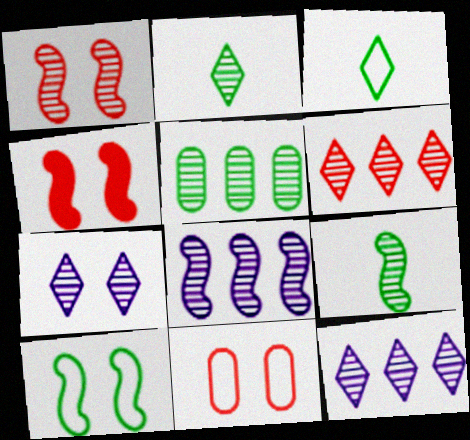[[1, 8, 9], 
[2, 6, 7], 
[5, 6, 8]]